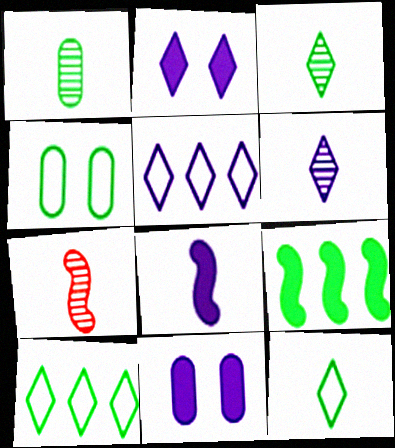[[1, 6, 7], 
[2, 5, 6], 
[3, 4, 9], 
[7, 10, 11]]